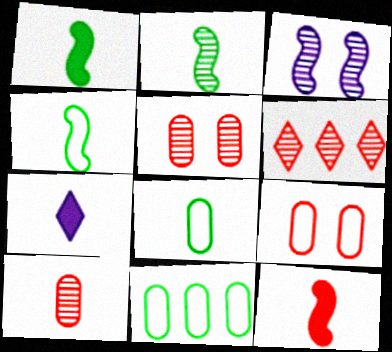[[1, 2, 4], 
[4, 7, 10], 
[6, 9, 12]]